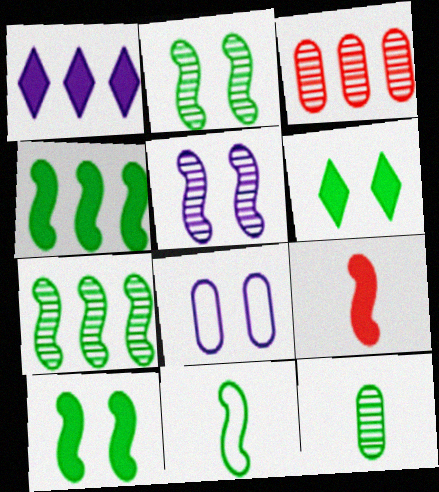[[2, 4, 11], 
[7, 10, 11]]